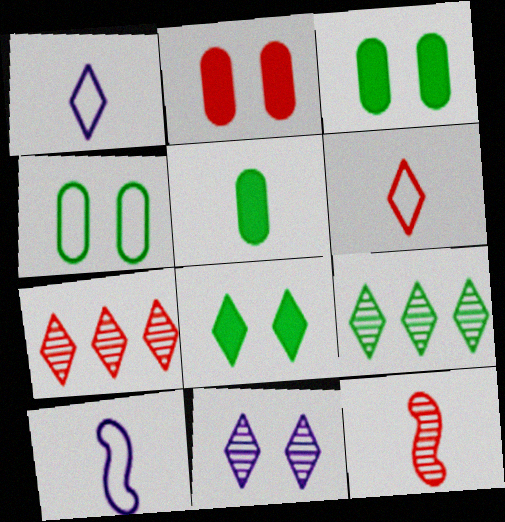[[1, 5, 12], 
[1, 7, 8], 
[2, 9, 10], 
[3, 7, 10]]